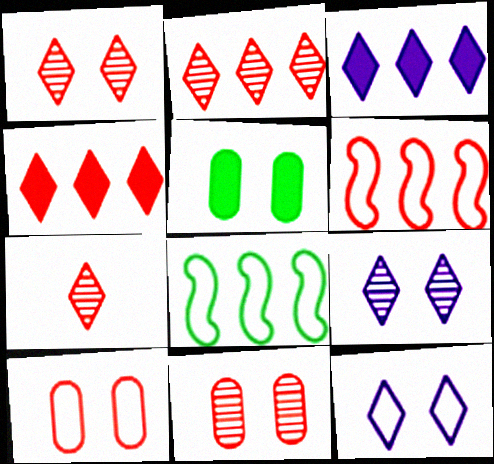[[1, 2, 7]]